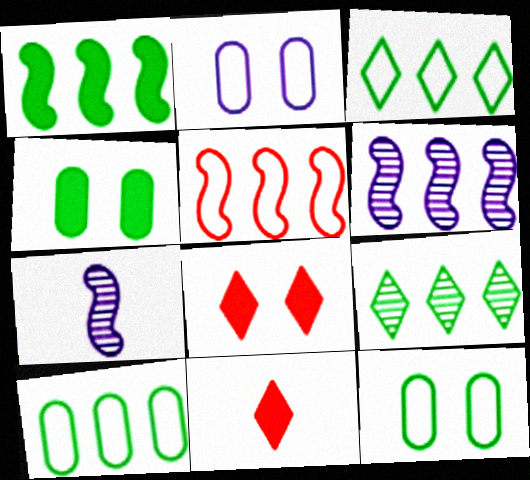[[1, 5, 6], 
[1, 9, 10], 
[6, 11, 12], 
[7, 8, 10]]